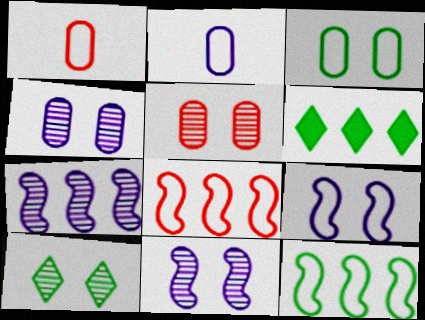[[1, 6, 11], 
[5, 10, 11]]